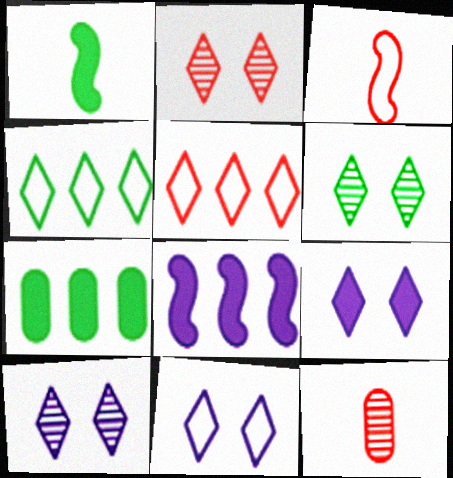[[2, 6, 10], 
[3, 7, 10], 
[9, 10, 11]]